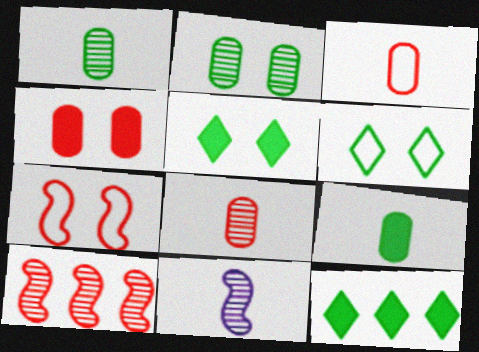[]